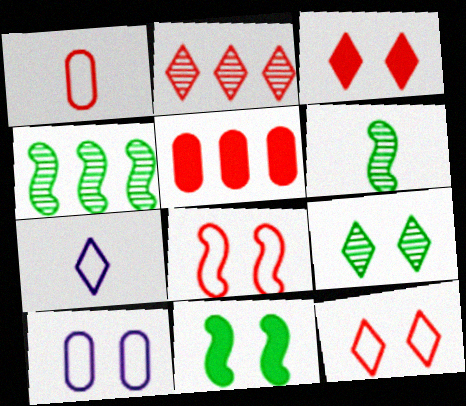[]